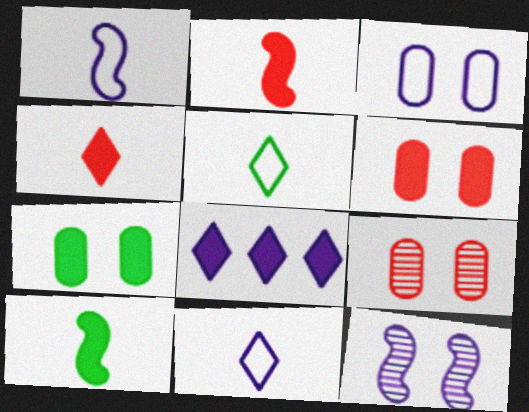[[2, 7, 8], 
[3, 7, 9], 
[6, 8, 10]]